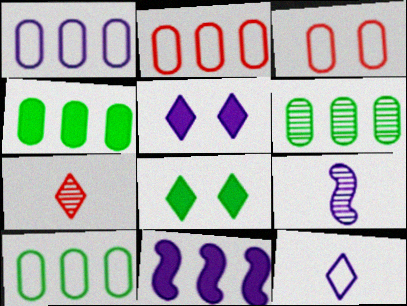[[1, 2, 10], 
[1, 5, 9], 
[2, 8, 9], 
[4, 6, 10]]